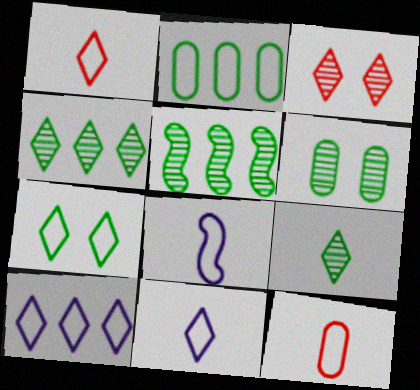[[1, 7, 10], 
[5, 6, 9]]